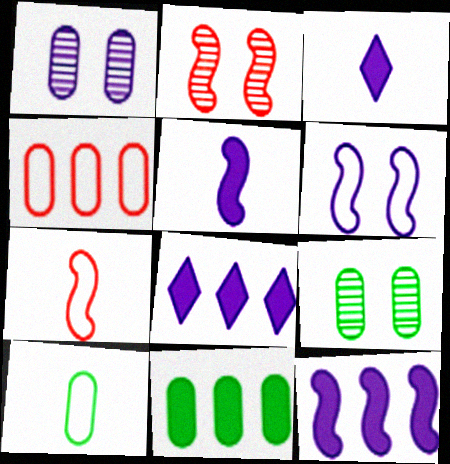[[2, 8, 10], 
[7, 8, 9], 
[9, 10, 11]]